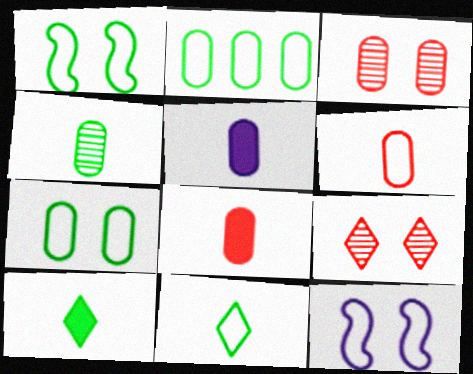[[1, 2, 11], 
[2, 3, 5], 
[4, 5, 6]]